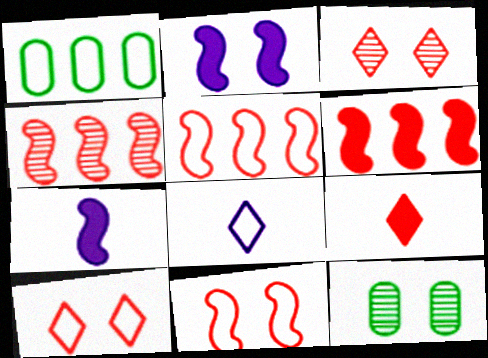[[1, 3, 7], 
[1, 8, 11], 
[2, 10, 12], 
[4, 5, 6], 
[6, 8, 12]]